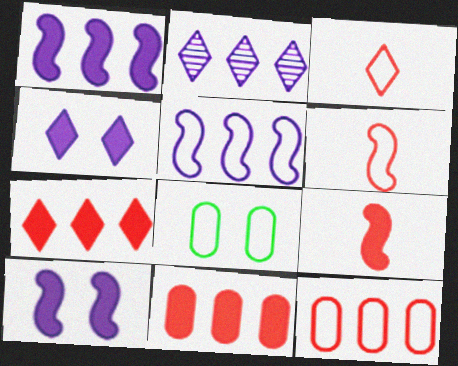[[2, 8, 9], 
[3, 5, 8]]